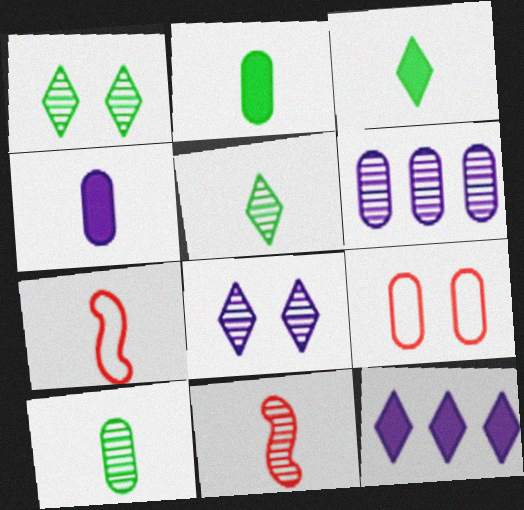[[1, 6, 11], 
[2, 6, 9], 
[4, 5, 7]]